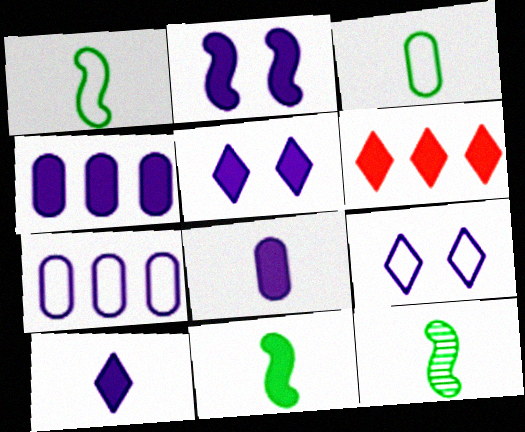[[1, 11, 12], 
[2, 4, 10]]